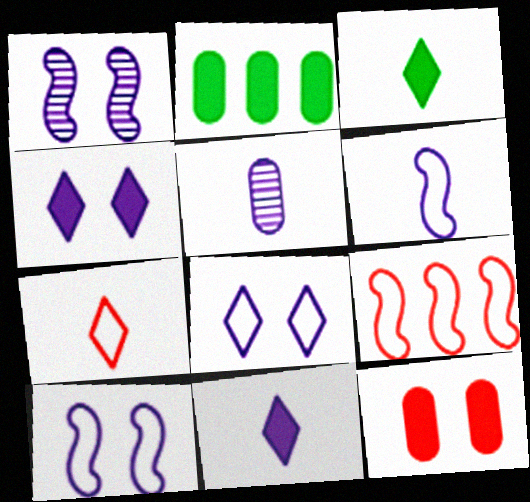[[1, 2, 7], 
[5, 6, 11]]